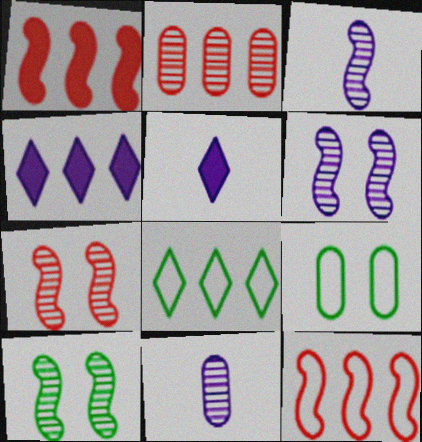[[6, 7, 10]]